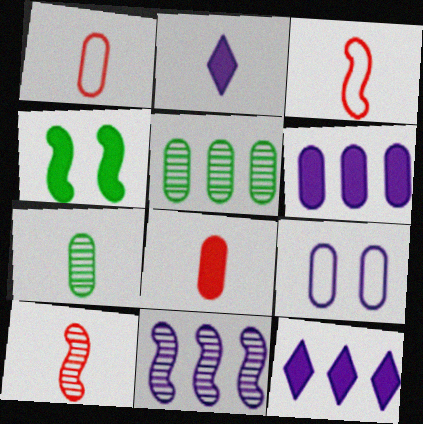[[2, 3, 7], 
[2, 9, 11], 
[3, 4, 11], 
[4, 8, 12], 
[5, 8, 9]]